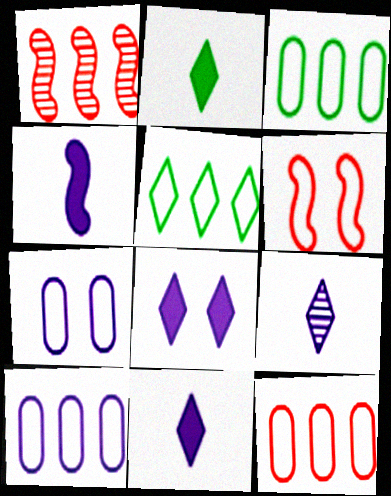[[1, 2, 7], 
[3, 10, 12]]